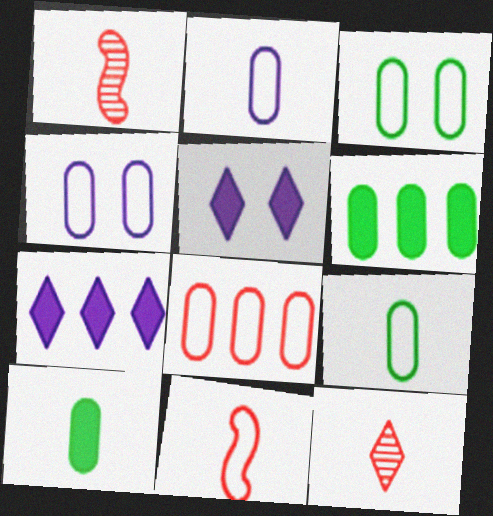[[1, 3, 7], 
[2, 3, 8], 
[4, 8, 9]]